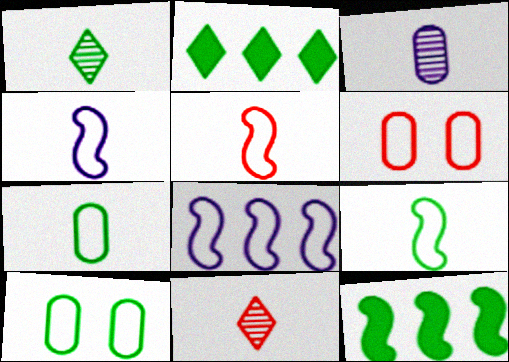[[1, 10, 12], 
[4, 5, 9]]